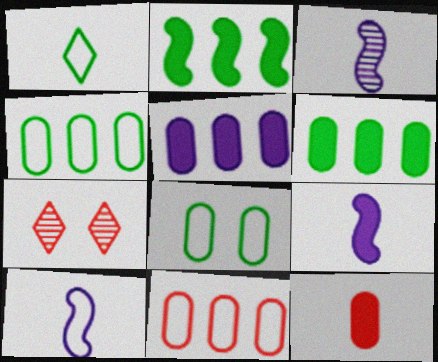[[1, 3, 12], 
[3, 9, 10], 
[4, 7, 9], 
[6, 7, 10]]